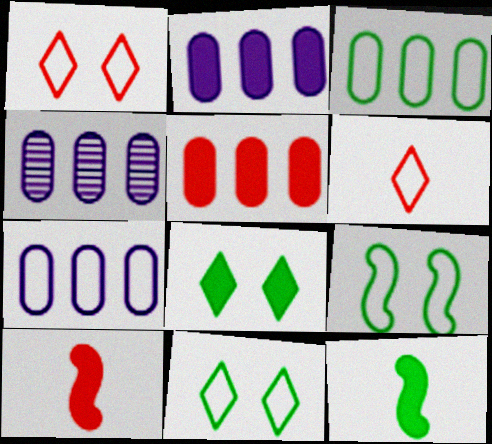[[1, 4, 12], 
[2, 4, 7], 
[2, 8, 10], 
[3, 4, 5], 
[4, 10, 11], 
[6, 7, 9]]